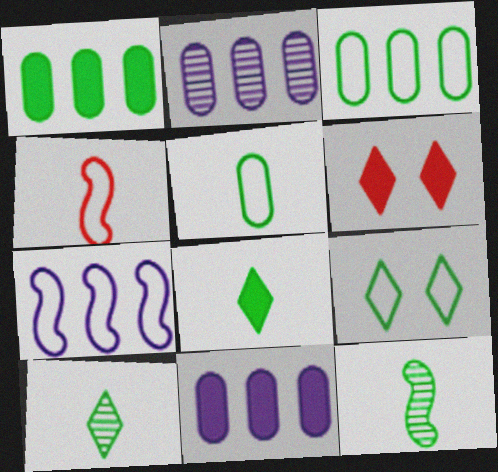[[1, 9, 12], 
[5, 8, 12]]